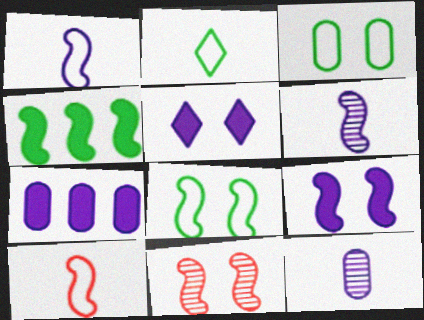[[1, 4, 11], 
[2, 7, 11], 
[3, 5, 11], 
[8, 9, 11]]